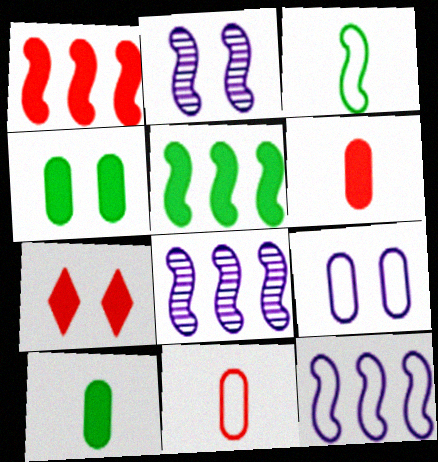[[1, 2, 3], 
[1, 6, 7]]